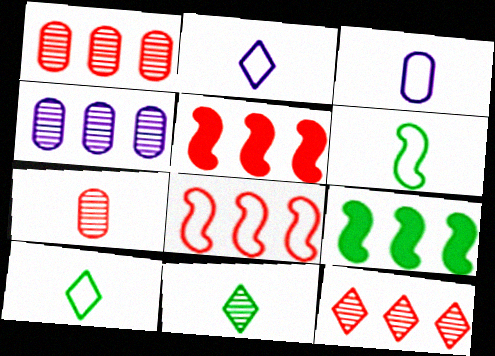[]